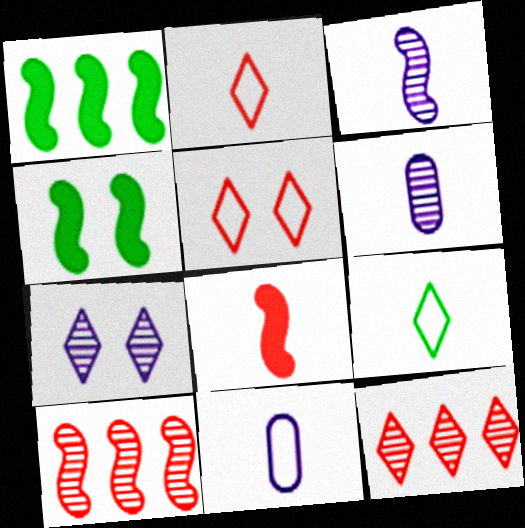[[1, 5, 6], 
[4, 11, 12], 
[6, 8, 9]]